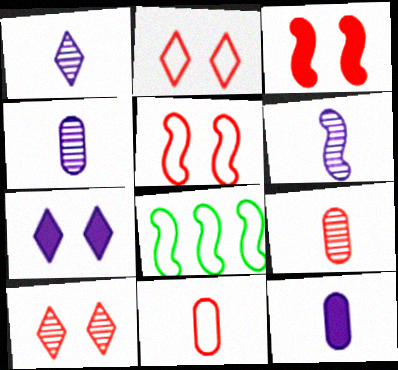[[1, 4, 6], 
[3, 6, 8], 
[7, 8, 9], 
[8, 10, 12]]